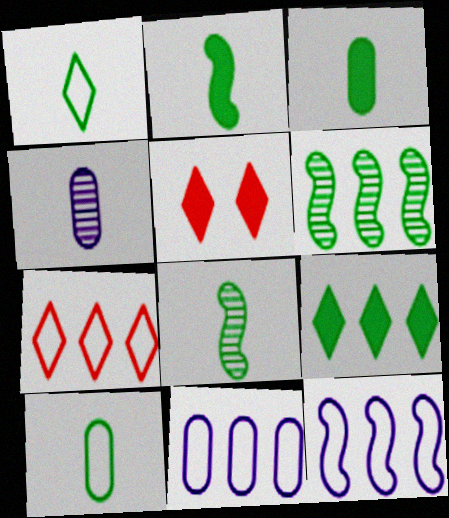[[1, 3, 8], 
[5, 8, 11]]